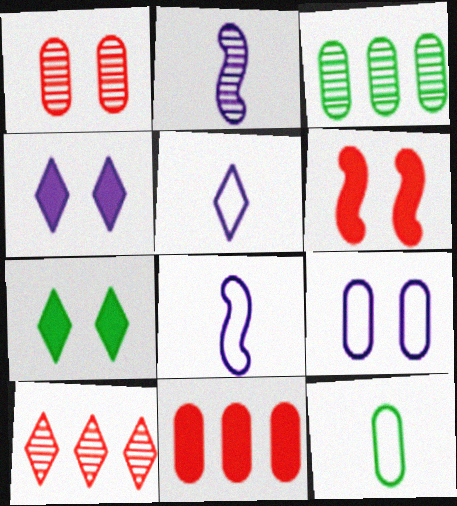[[3, 5, 6], 
[5, 7, 10]]